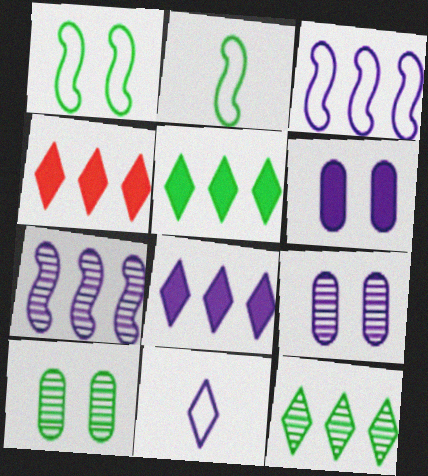[[2, 4, 9], 
[2, 5, 10], 
[4, 5, 8], 
[6, 7, 11]]